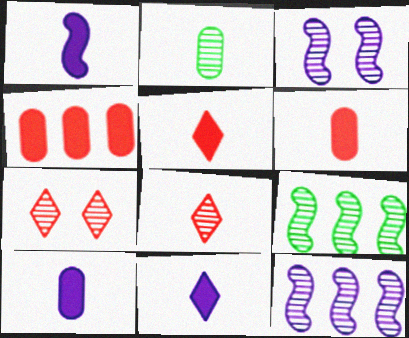[[1, 10, 11], 
[2, 7, 12]]